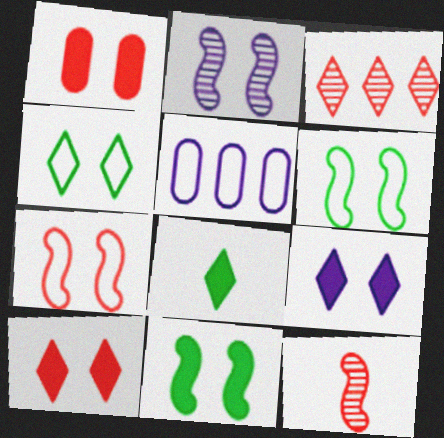[[1, 2, 4], 
[1, 9, 11], 
[2, 7, 11]]